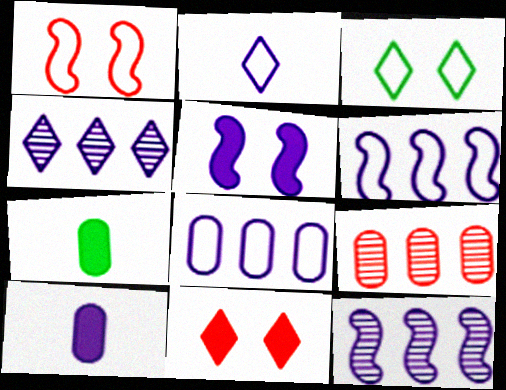[[1, 4, 7]]